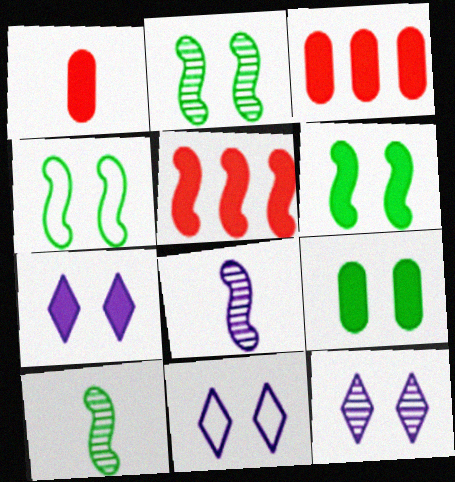[[2, 4, 6], 
[3, 10, 11], 
[4, 5, 8], 
[7, 11, 12]]